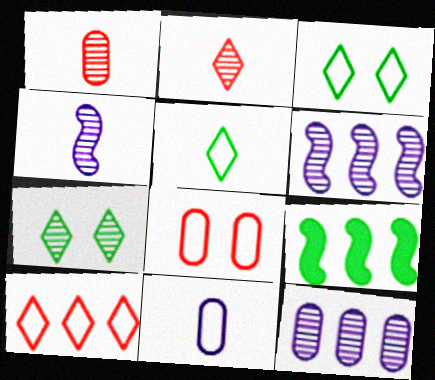[[1, 6, 7], 
[9, 10, 12]]